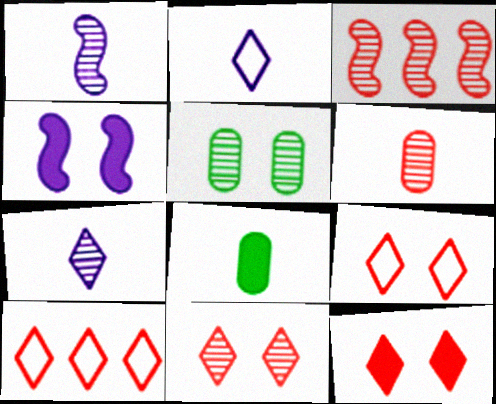[[3, 5, 7], 
[3, 6, 11], 
[4, 5, 9], 
[9, 11, 12]]